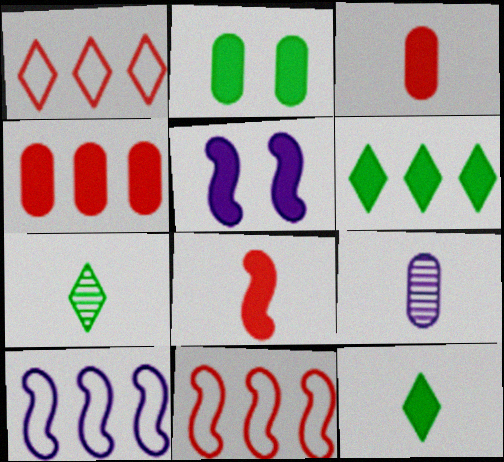[[3, 5, 6], 
[4, 5, 12]]